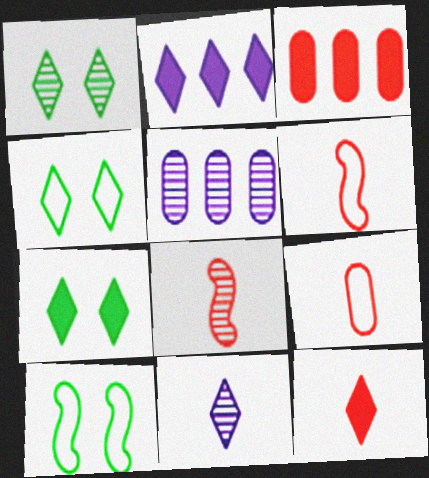[[1, 4, 7], 
[1, 5, 8], 
[2, 7, 12], 
[3, 10, 11], 
[5, 6, 7], 
[5, 10, 12], 
[8, 9, 12]]